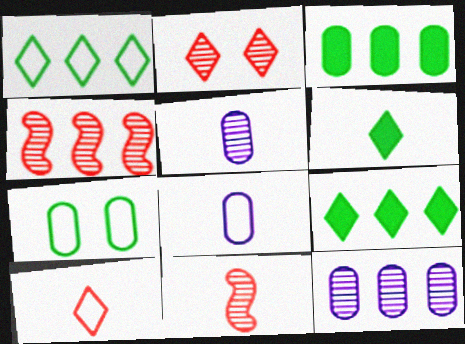[[6, 8, 11]]